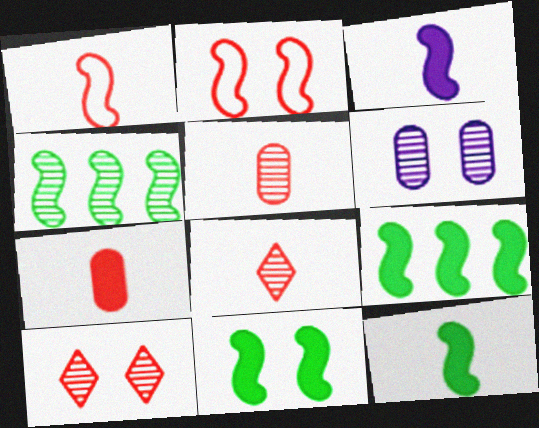[[1, 7, 8], 
[2, 3, 4], 
[4, 6, 8], 
[9, 11, 12]]